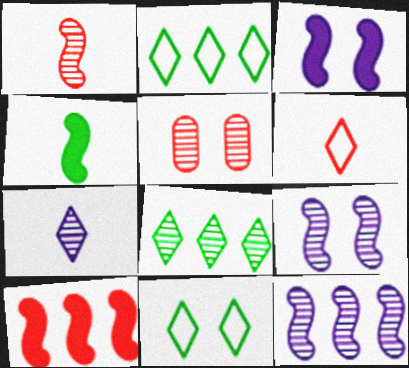[[3, 4, 10], 
[3, 5, 11], 
[5, 6, 10]]